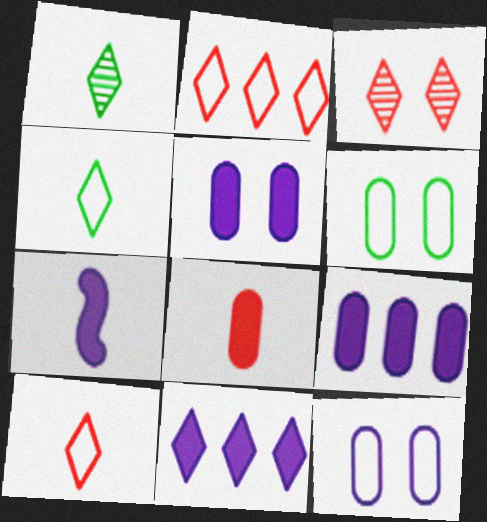[[3, 4, 11], 
[5, 7, 11]]